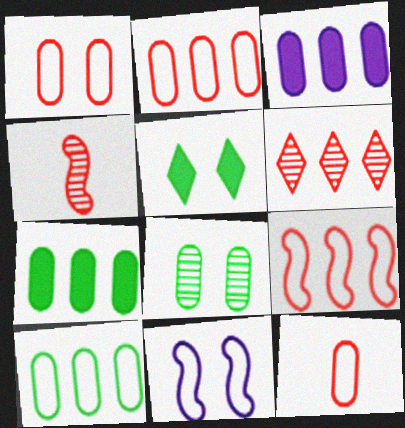[[1, 2, 12], 
[3, 8, 12]]